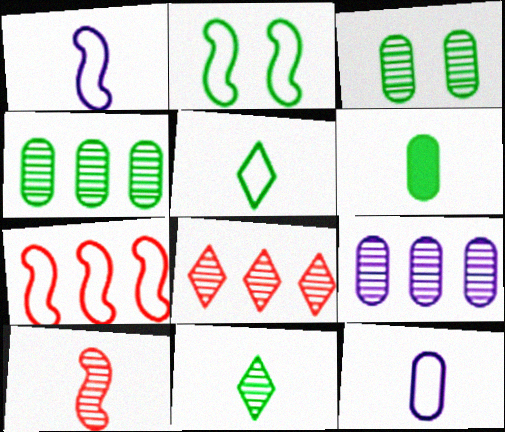[[1, 2, 7]]